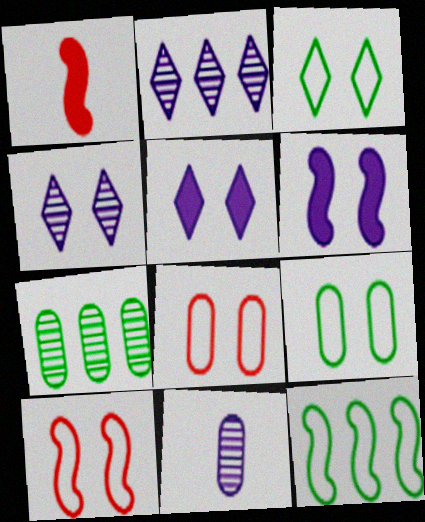[[1, 2, 9]]